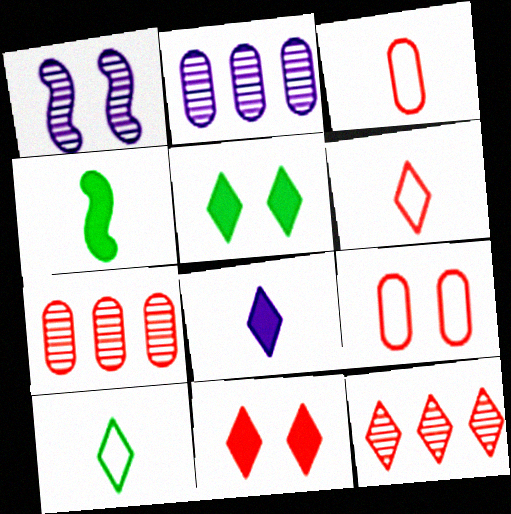[[1, 5, 9], 
[6, 11, 12]]